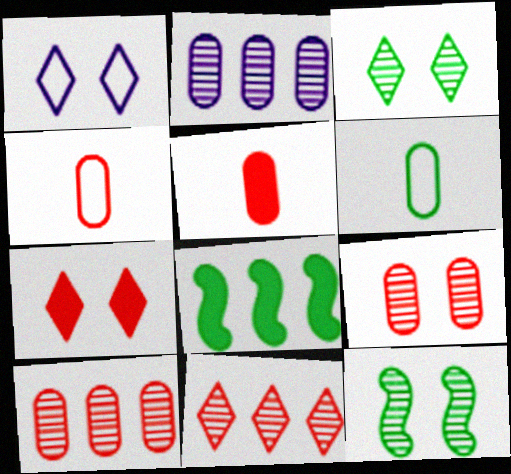[[1, 3, 7], 
[3, 6, 8]]